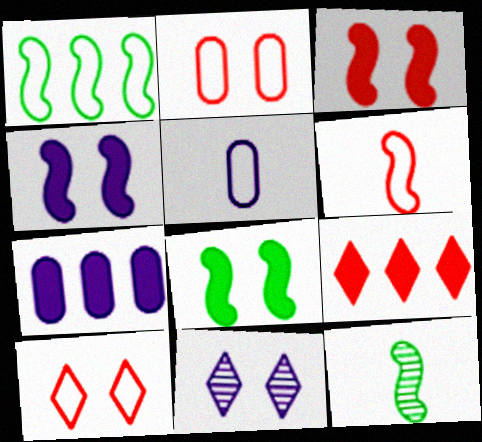[[1, 5, 10], 
[1, 8, 12], 
[2, 8, 11], 
[3, 4, 8], 
[7, 10, 12]]